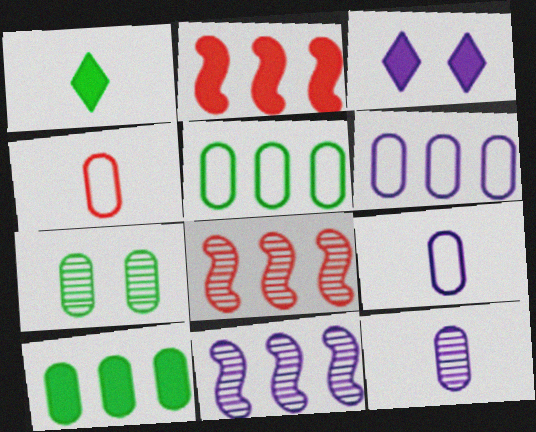[[3, 9, 11]]